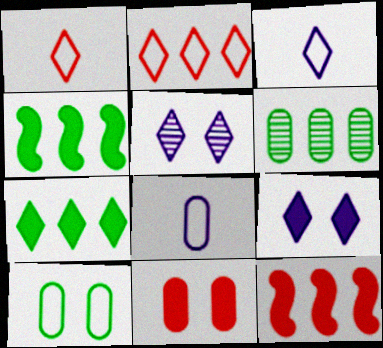[[1, 5, 7], 
[6, 8, 11]]